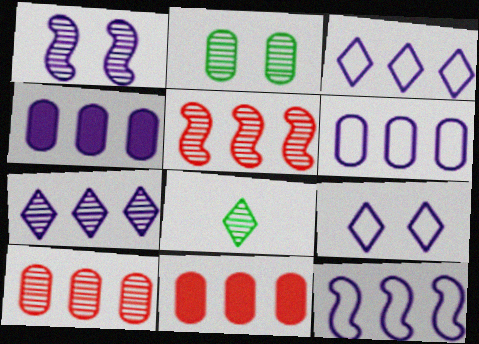[[1, 8, 10], 
[3, 6, 12], 
[4, 7, 12]]